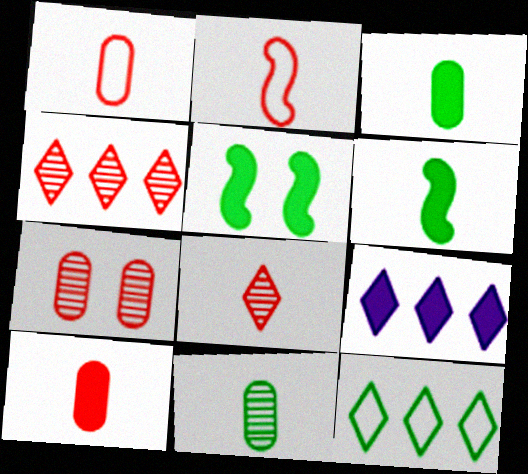[[2, 8, 10], 
[4, 9, 12], 
[5, 9, 10], 
[5, 11, 12]]